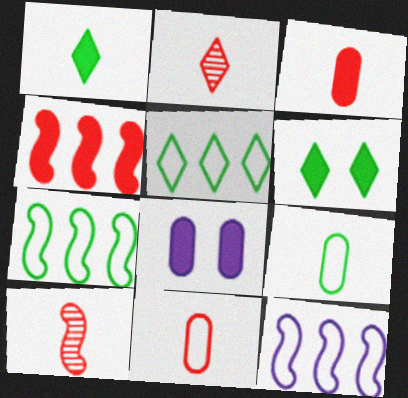[[1, 4, 8], 
[2, 7, 8], 
[5, 8, 10]]